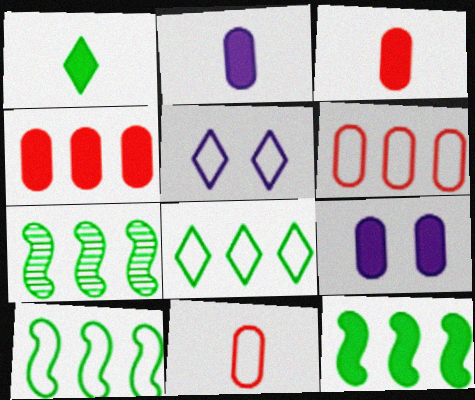[[3, 5, 7], 
[5, 10, 11], 
[7, 10, 12]]